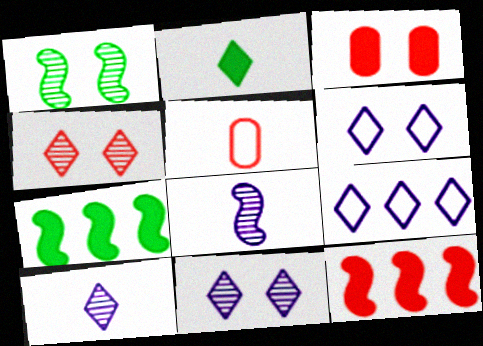[[1, 3, 6], 
[2, 4, 9], 
[2, 5, 8], 
[4, 5, 12], 
[5, 7, 11]]